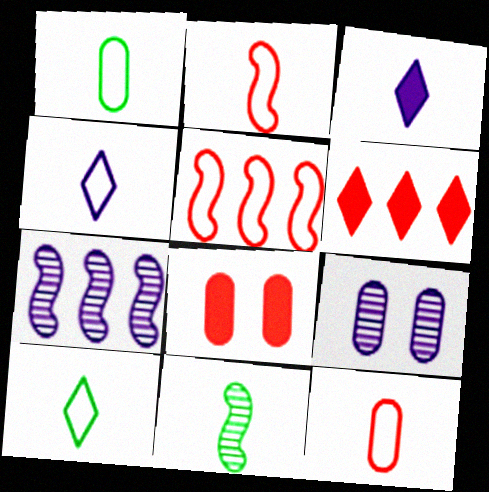[[1, 2, 4], 
[3, 11, 12], 
[7, 8, 10]]